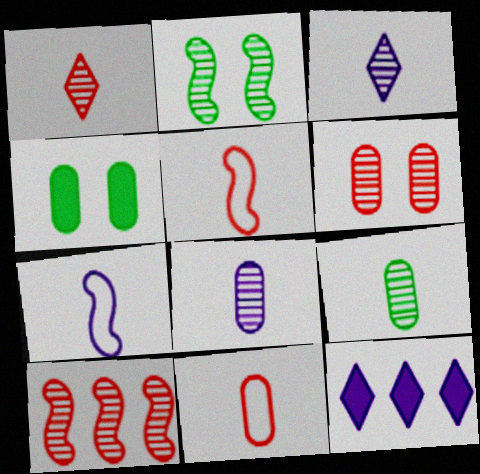[[1, 6, 10], 
[2, 11, 12]]